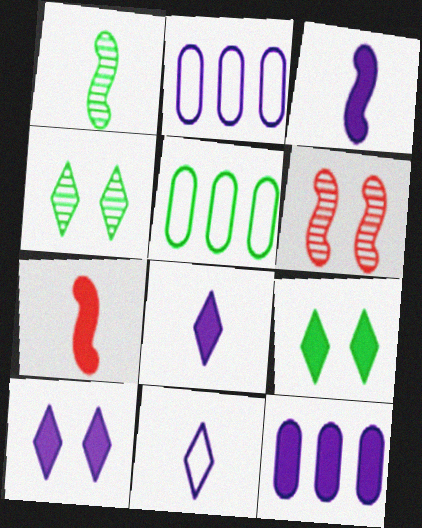[[1, 5, 9], 
[2, 4, 7], 
[3, 10, 12], 
[5, 6, 8], 
[7, 9, 12]]